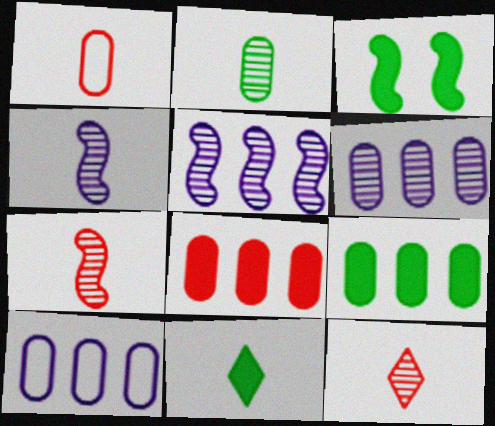[[1, 4, 11], 
[2, 4, 12], 
[3, 9, 11], 
[3, 10, 12]]